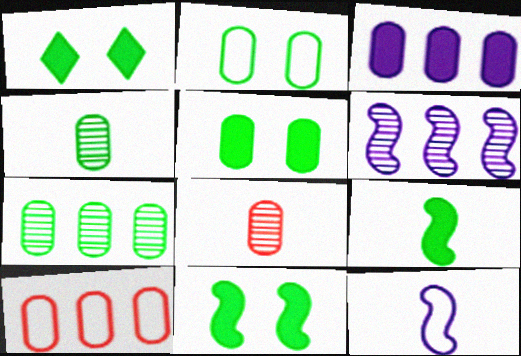[[1, 5, 11], 
[2, 3, 8], 
[3, 7, 10]]